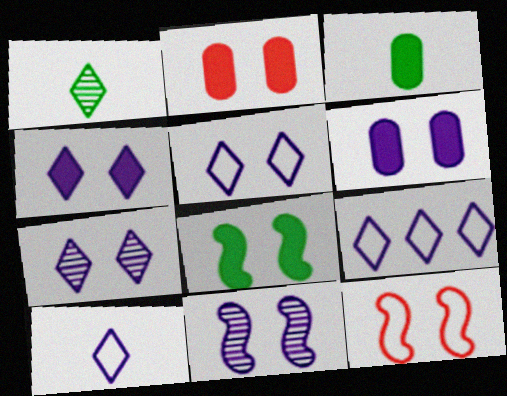[[2, 4, 8], 
[4, 5, 7], 
[5, 6, 11], 
[5, 9, 10], 
[8, 11, 12]]